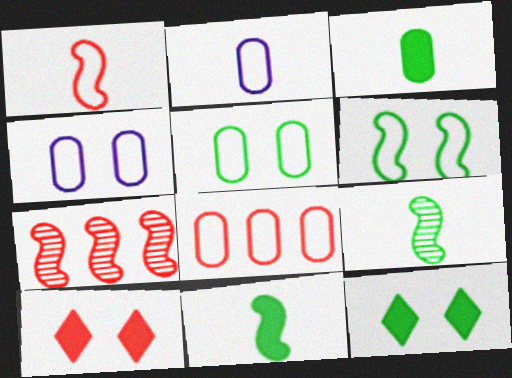[[2, 5, 8], 
[2, 7, 12]]